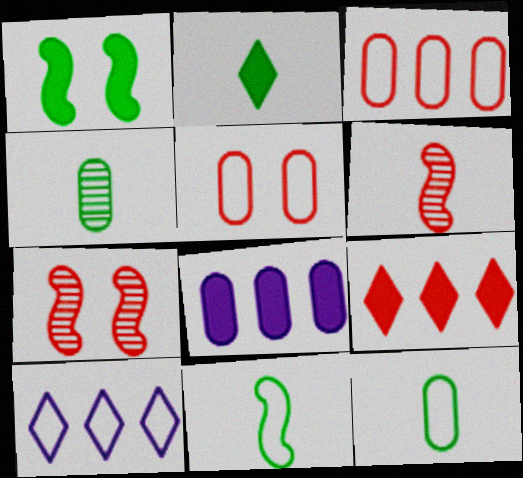[[2, 4, 11], 
[4, 5, 8], 
[5, 6, 9], 
[5, 10, 11]]